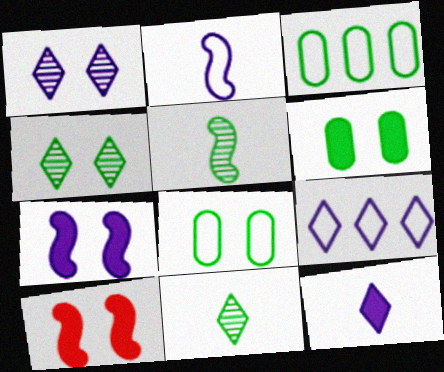[[1, 8, 10], 
[1, 9, 12]]